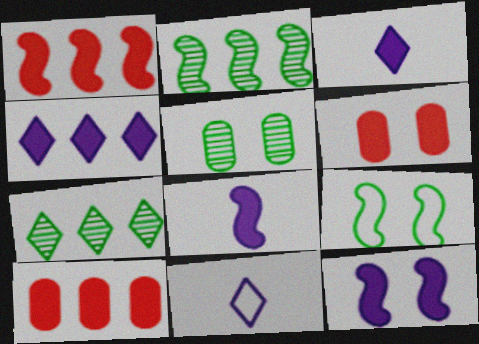[[1, 5, 11], 
[2, 6, 11]]